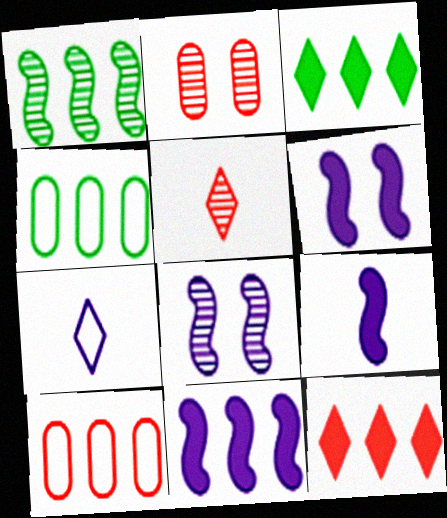[[1, 3, 4], 
[4, 5, 6], 
[6, 9, 11]]